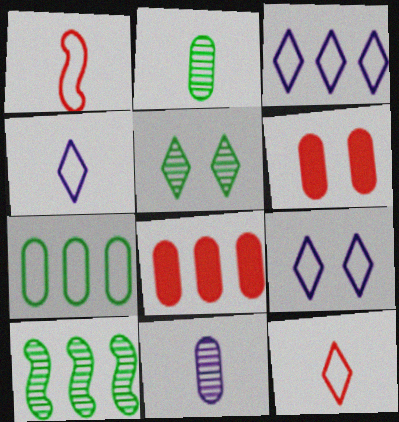[[1, 7, 9], 
[2, 5, 10], 
[3, 4, 9], 
[3, 8, 10], 
[4, 6, 10], 
[6, 7, 11]]